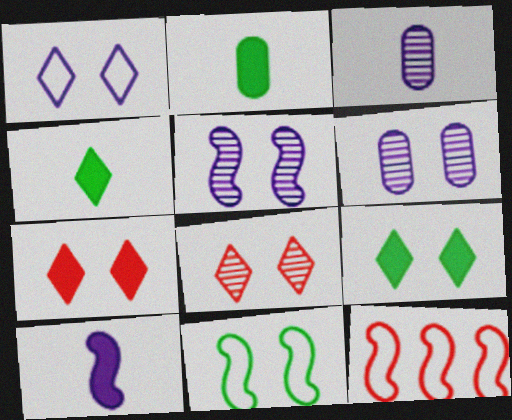[[1, 8, 9], 
[3, 9, 12], 
[4, 6, 12], 
[6, 7, 11]]